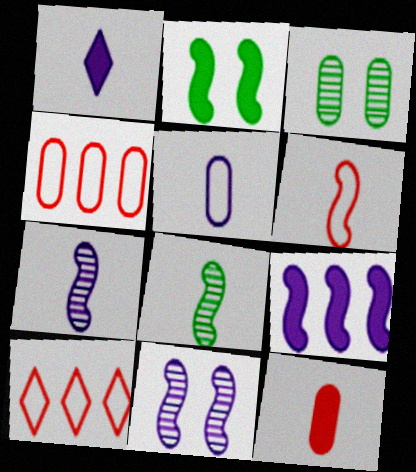[[1, 5, 7]]